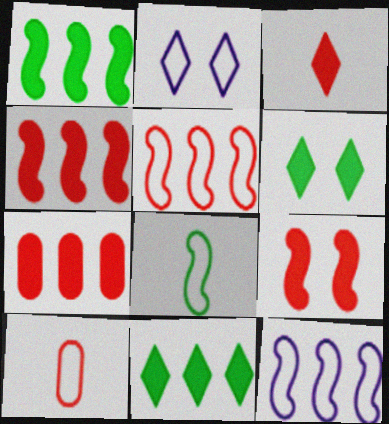[[3, 7, 9]]